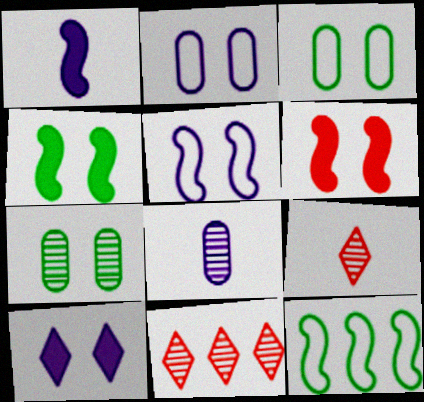[[1, 3, 11]]